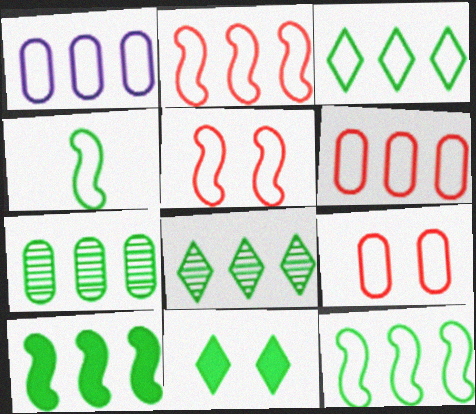[[1, 2, 3], 
[3, 7, 10], 
[4, 7, 11]]